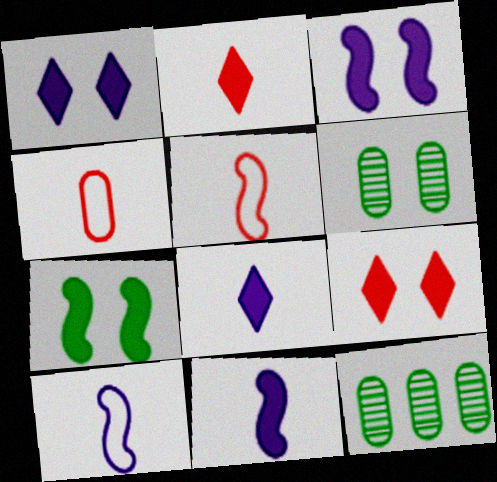[[1, 5, 12], 
[9, 10, 12]]